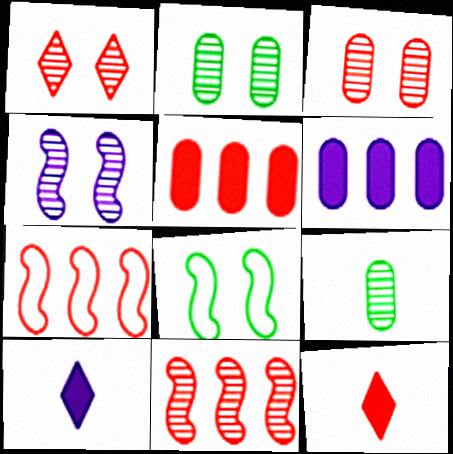[[1, 2, 4], 
[2, 7, 10], 
[3, 7, 12]]